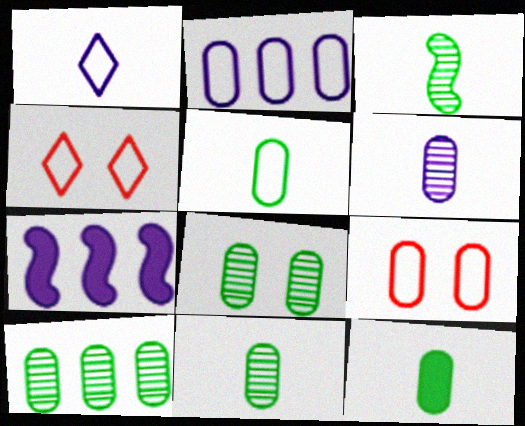[[2, 5, 9], 
[4, 7, 11], 
[5, 11, 12], 
[8, 10, 11]]